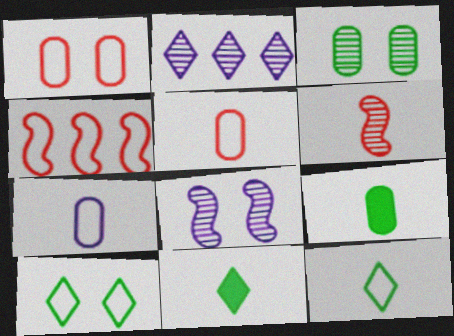[[2, 3, 6], 
[4, 7, 10], 
[6, 7, 11]]